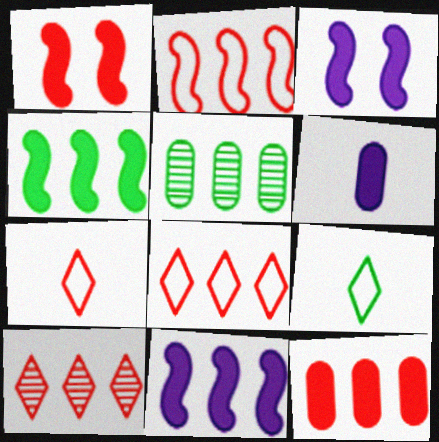[[2, 10, 12], 
[3, 5, 7], 
[5, 8, 11]]